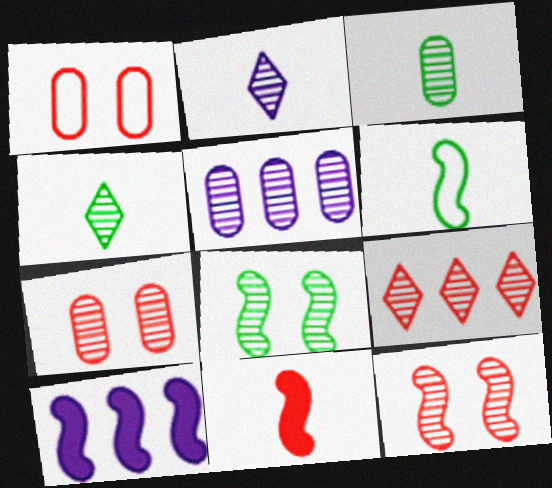[[1, 4, 10], 
[1, 9, 11], 
[3, 5, 7], 
[4, 5, 12], 
[6, 10, 12]]